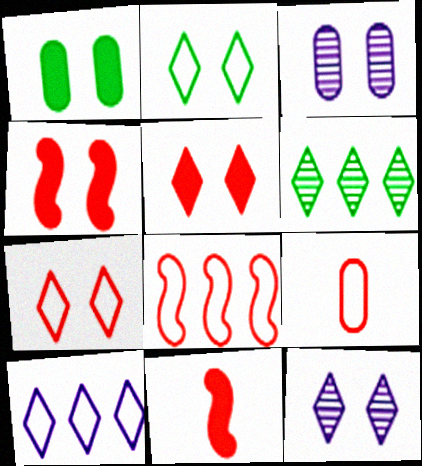[[2, 3, 4], 
[2, 5, 12], 
[7, 8, 9]]